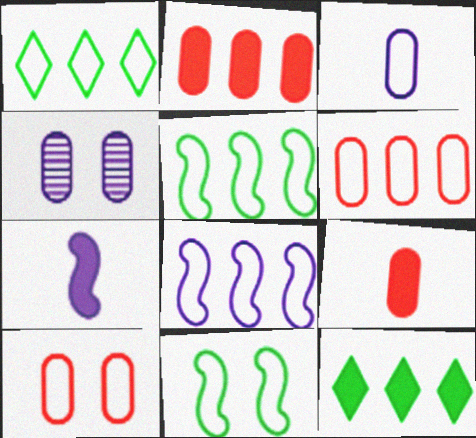[[1, 6, 8]]